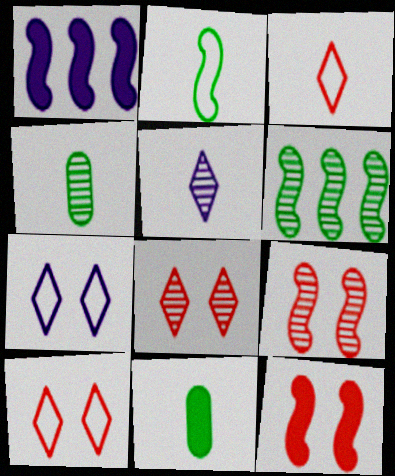[[1, 2, 9], 
[1, 4, 10]]